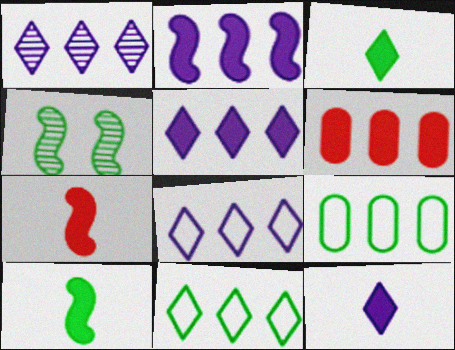[[1, 5, 8], 
[3, 4, 9]]